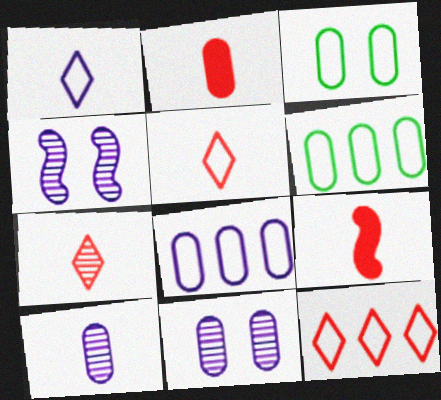[[2, 6, 11]]